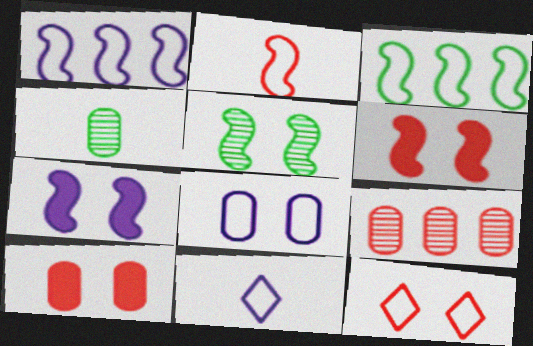[[1, 8, 11]]